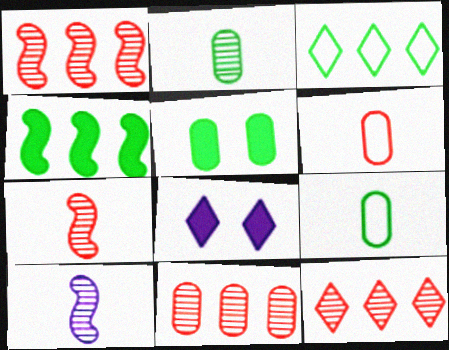[[1, 8, 9], 
[1, 11, 12]]